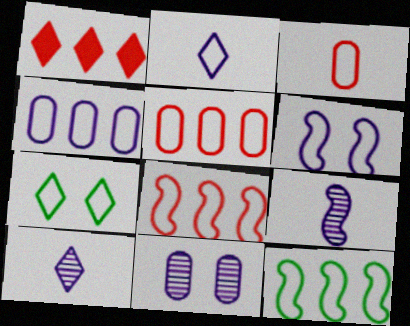[[1, 7, 10], 
[2, 4, 6]]